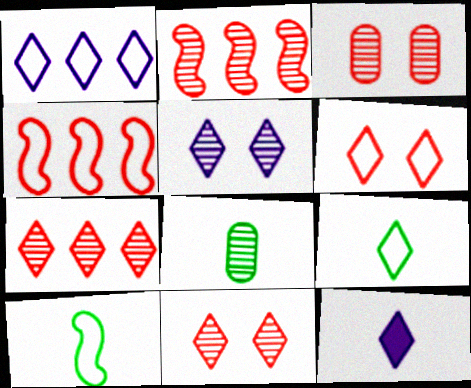[[1, 5, 12], 
[1, 6, 9], 
[2, 5, 8]]